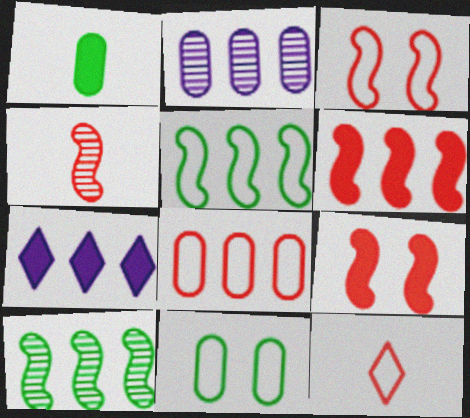[[1, 7, 9], 
[3, 4, 6], 
[3, 8, 12], 
[4, 7, 11], 
[7, 8, 10]]